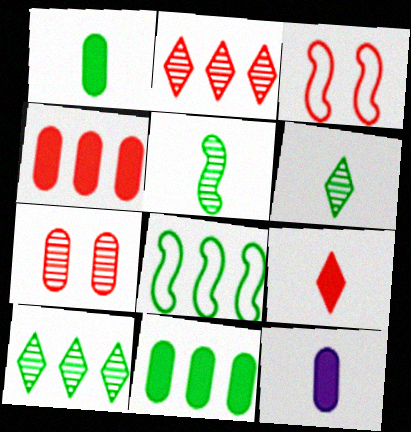[[3, 10, 12], 
[8, 10, 11]]